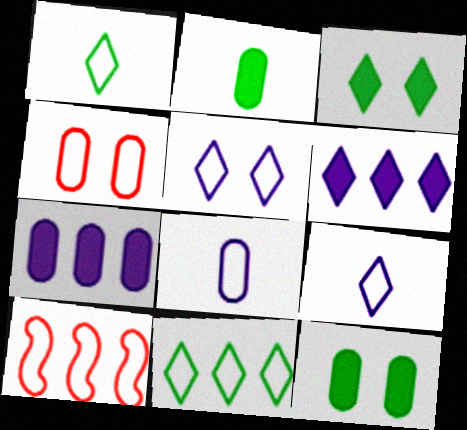[]